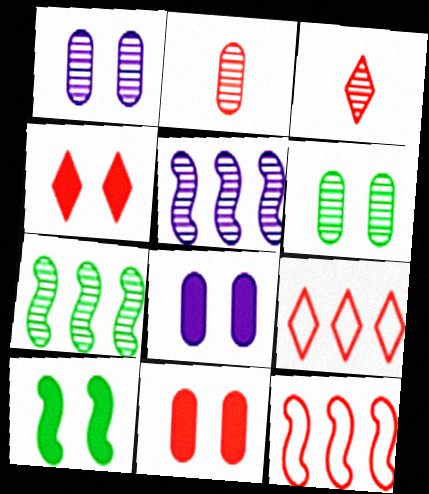[[1, 3, 7], 
[2, 4, 12], 
[3, 4, 9], 
[3, 5, 6], 
[3, 11, 12], 
[4, 8, 10]]